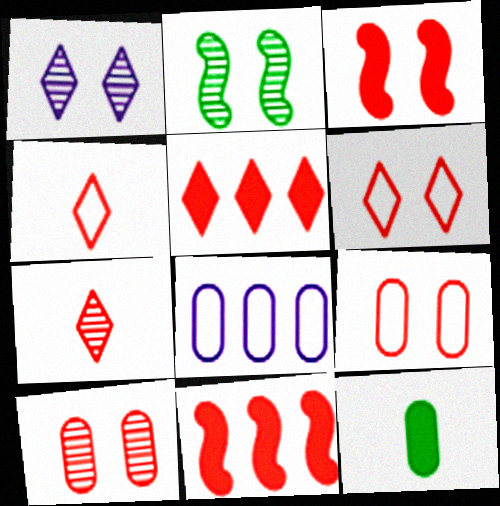[[1, 2, 10], 
[3, 6, 10], 
[4, 10, 11], 
[5, 6, 7], 
[7, 9, 11], 
[8, 10, 12]]